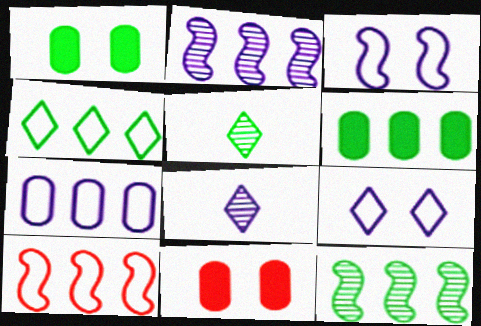[[1, 8, 10], 
[4, 6, 12], 
[4, 7, 10]]